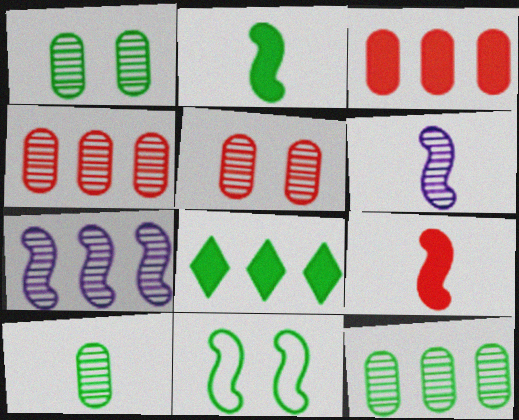[[1, 10, 12], 
[7, 9, 11], 
[8, 10, 11]]